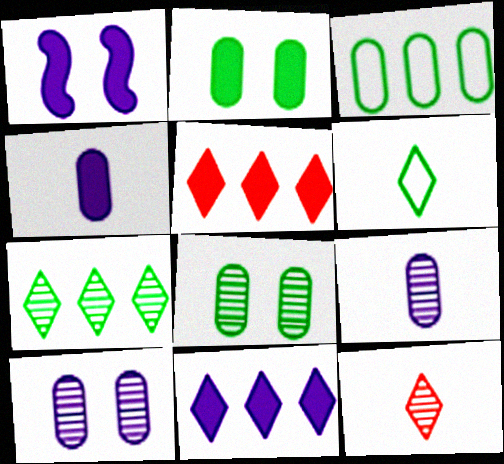[[1, 3, 12], 
[1, 4, 11]]